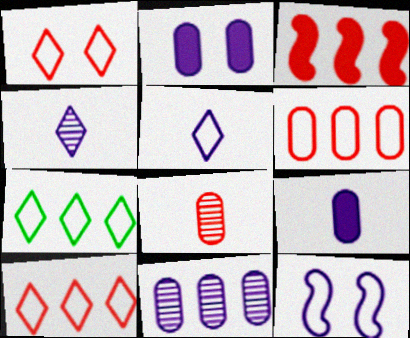[[1, 3, 8], 
[1, 5, 7], 
[3, 7, 11]]